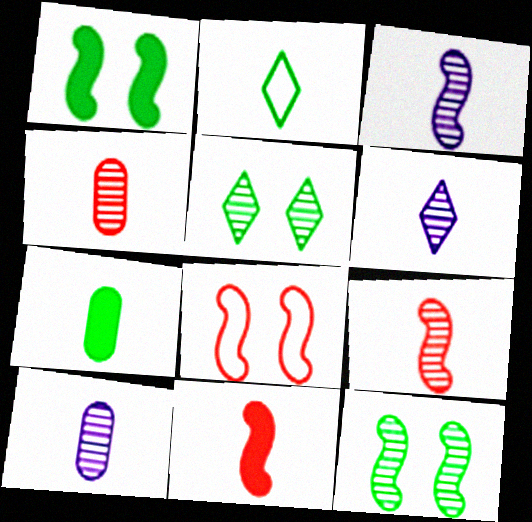[[2, 10, 11], 
[3, 6, 10]]